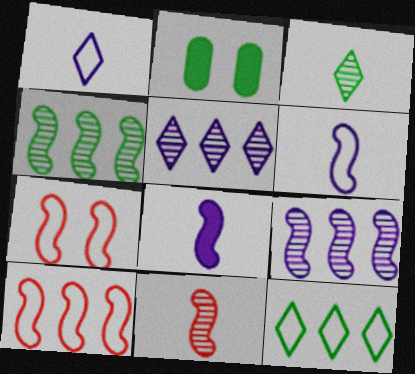[[4, 7, 8]]